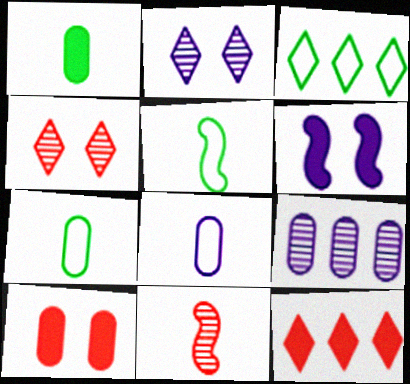[[1, 6, 12], 
[7, 9, 10]]